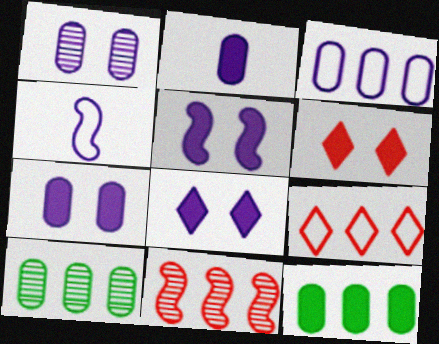[[1, 2, 3], 
[4, 6, 10], 
[5, 7, 8]]